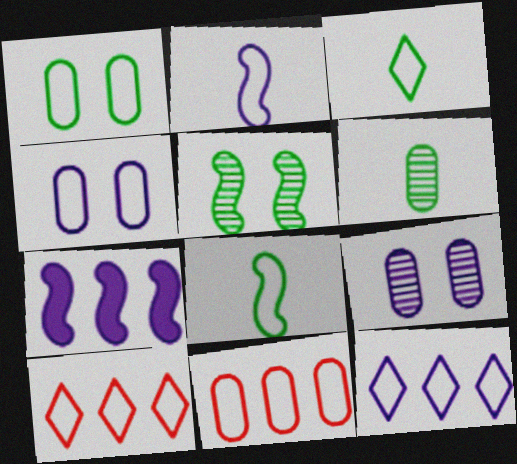[[1, 2, 10], 
[2, 4, 12], 
[4, 8, 10]]